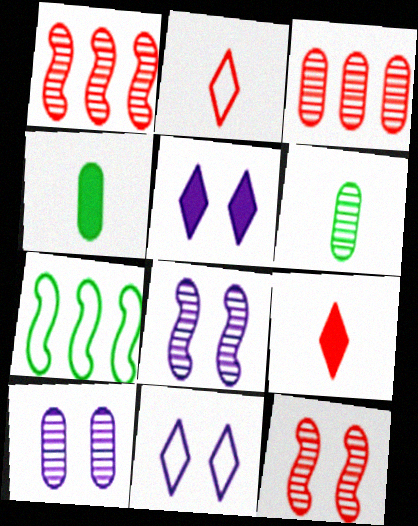[[1, 4, 11], 
[3, 6, 10], 
[7, 9, 10]]